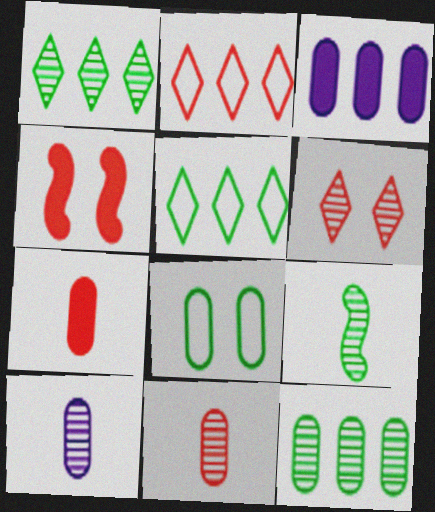[[2, 4, 11], 
[3, 8, 11], 
[4, 5, 10]]